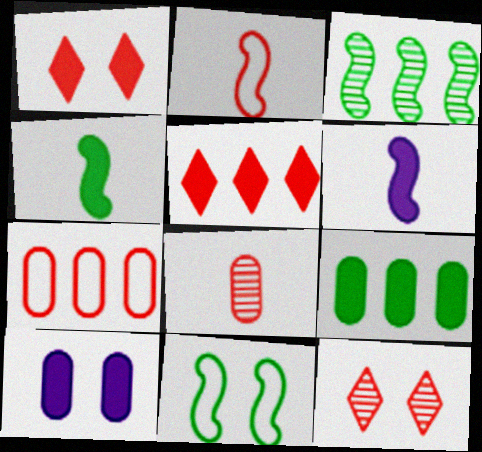[[1, 6, 9], 
[3, 4, 11], 
[4, 5, 10], 
[10, 11, 12]]